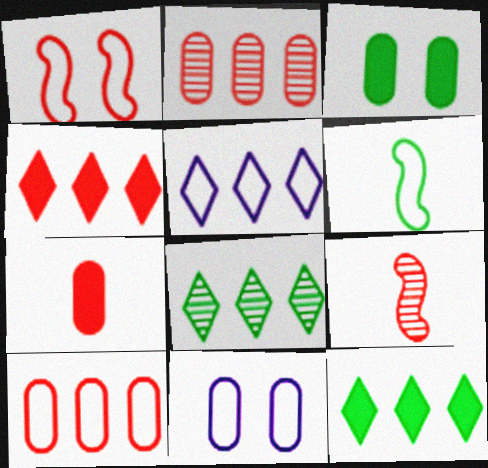[[3, 5, 9], 
[3, 6, 8], 
[4, 5, 8], 
[9, 11, 12]]